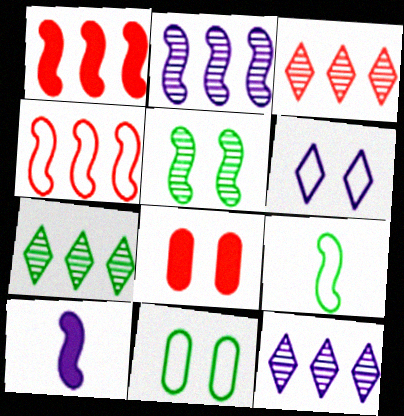[[3, 7, 12], 
[3, 10, 11], 
[4, 5, 10], 
[5, 6, 8], 
[8, 9, 12]]